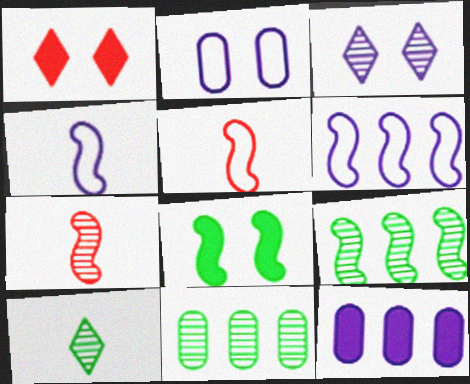[[1, 4, 11], 
[3, 4, 12], 
[3, 7, 11], 
[6, 7, 8]]